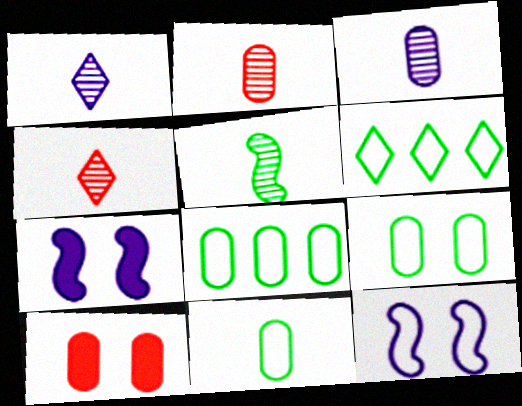[[1, 2, 5], 
[2, 6, 7], 
[3, 4, 5], 
[3, 8, 10], 
[4, 7, 8], 
[8, 9, 11]]